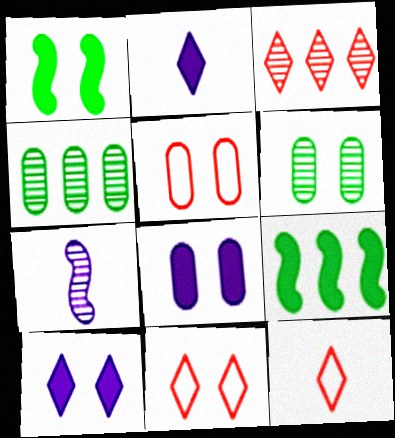[[3, 6, 7], 
[5, 6, 8]]